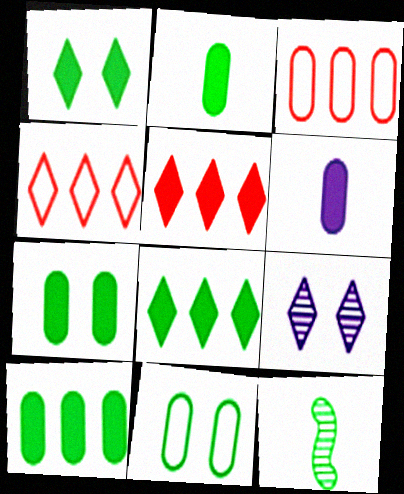[[2, 7, 10], 
[8, 11, 12]]